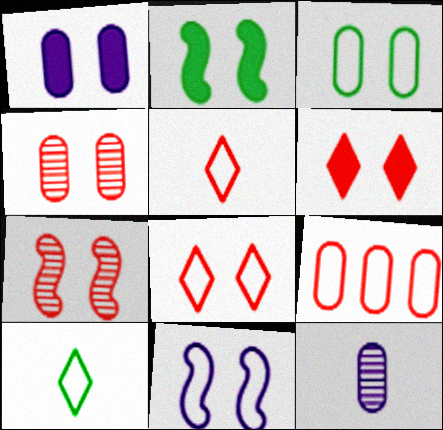[[1, 2, 6], 
[1, 3, 4], 
[2, 7, 11], 
[3, 8, 11], 
[9, 10, 11]]